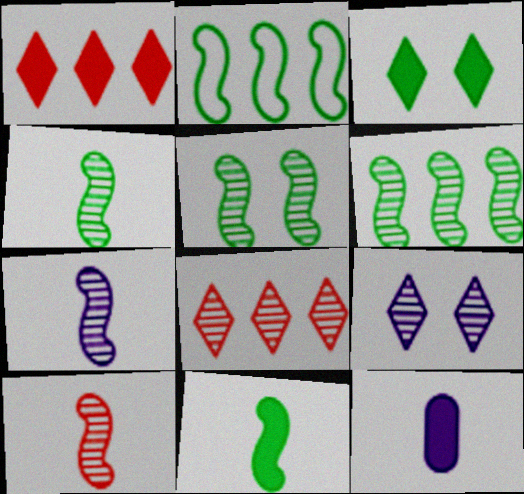[[2, 5, 11], 
[4, 5, 6], 
[4, 7, 10]]